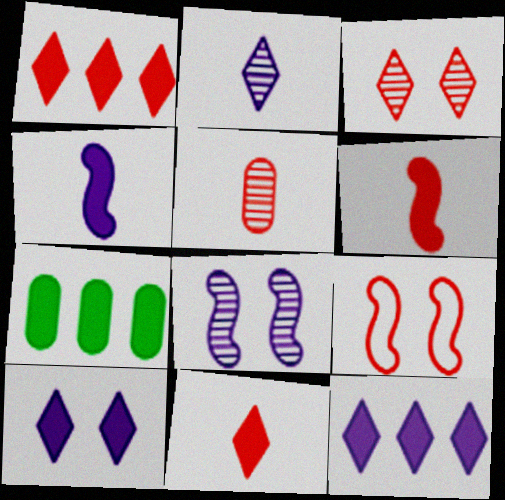[[1, 5, 9], 
[2, 7, 9], 
[6, 7, 10]]